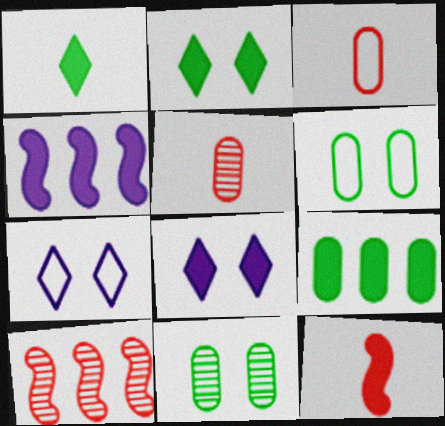[[8, 9, 12]]